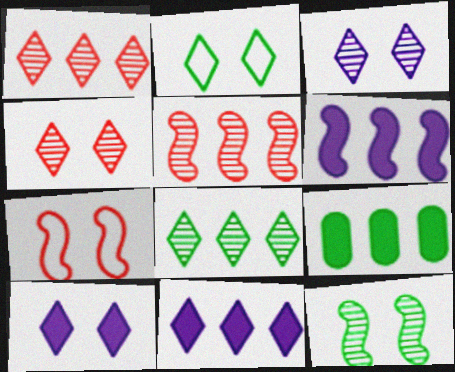[[2, 4, 10]]